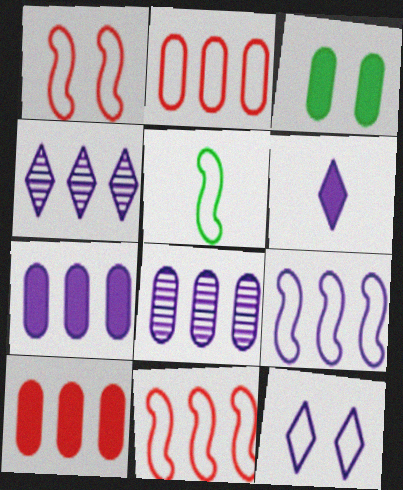[[1, 5, 9], 
[2, 5, 12], 
[4, 6, 12], 
[4, 7, 9]]